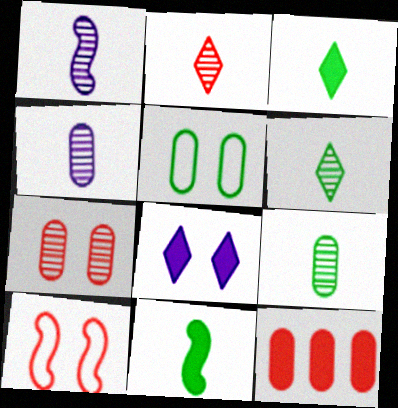[[1, 2, 9], 
[2, 10, 12], 
[4, 5, 12], 
[8, 11, 12]]